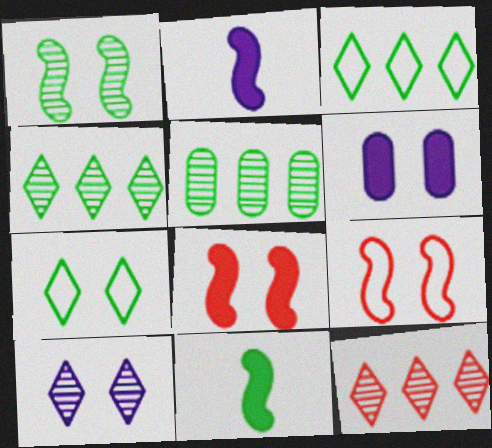[[5, 7, 11]]